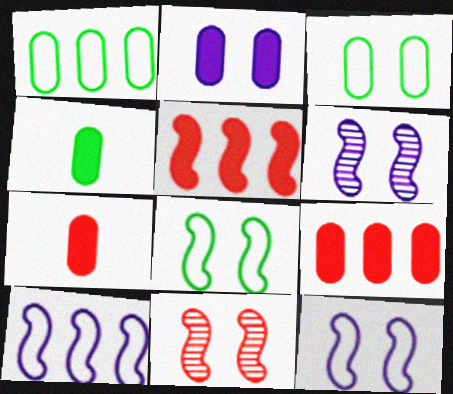[[2, 4, 9]]